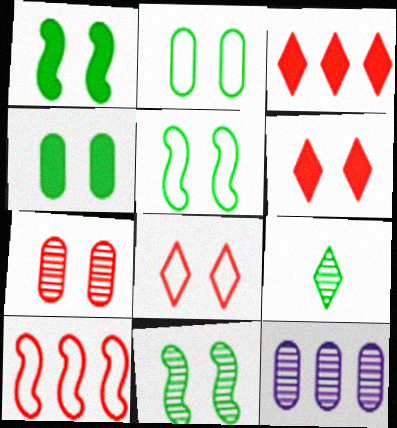[[1, 5, 11]]